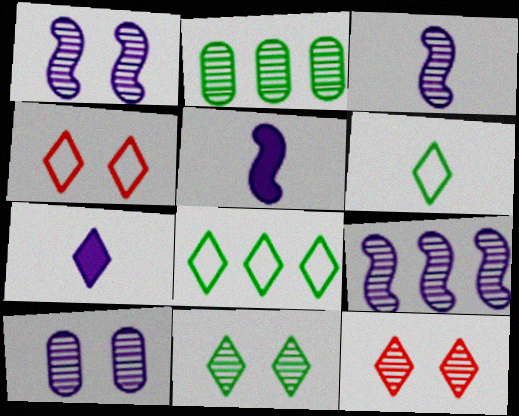[[1, 3, 9], 
[2, 3, 12], 
[2, 4, 5], 
[7, 8, 12]]